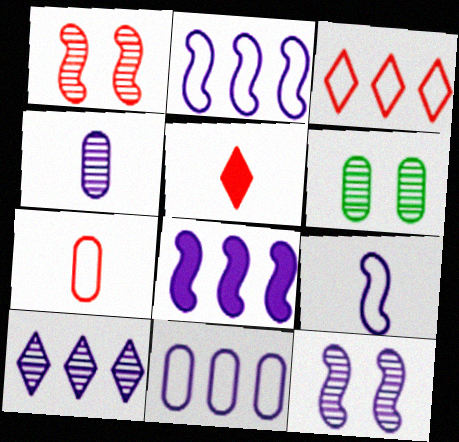[[2, 5, 6], 
[4, 10, 12], 
[8, 9, 12], 
[8, 10, 11]]